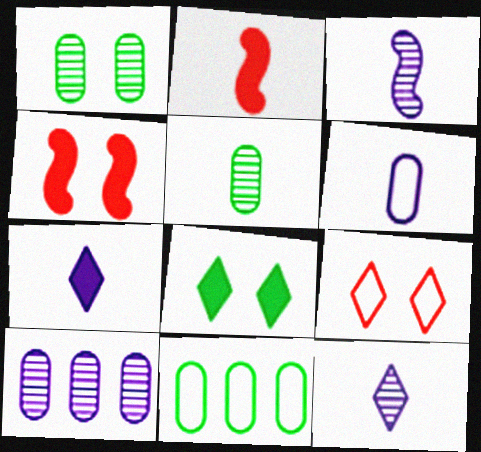[[3, 6, 7], 
[4, 11, 12]]